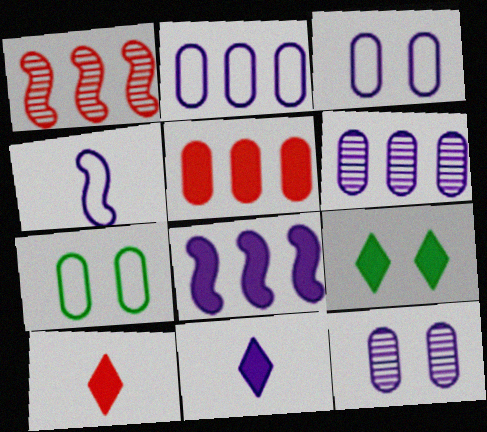[[1, 7, 11]]